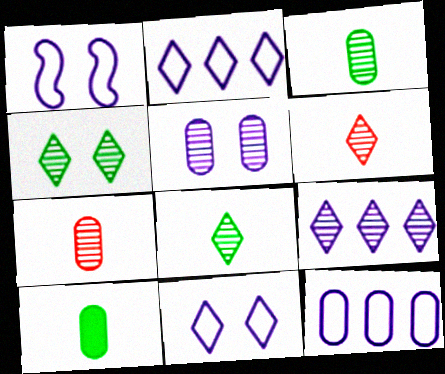[[4, 6, 9]]